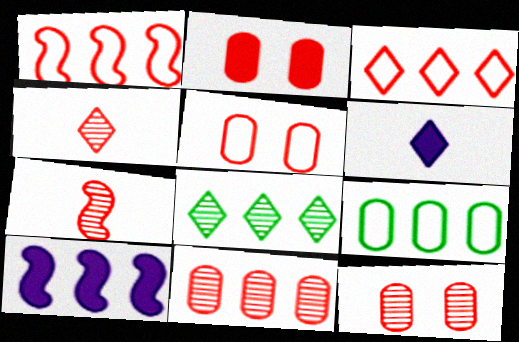[[1, 2, 4], 
[2, 3, 7], 
[2, 5, 12]]